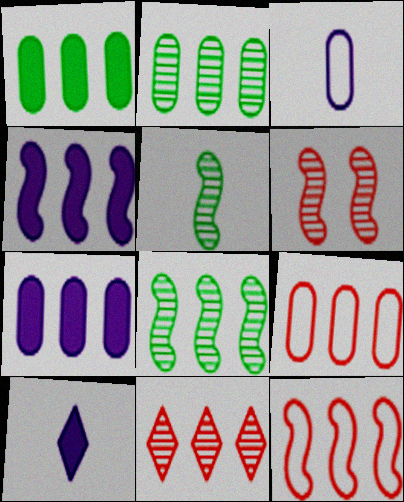[[2, 7, 9], 
[4, 8, 12]]